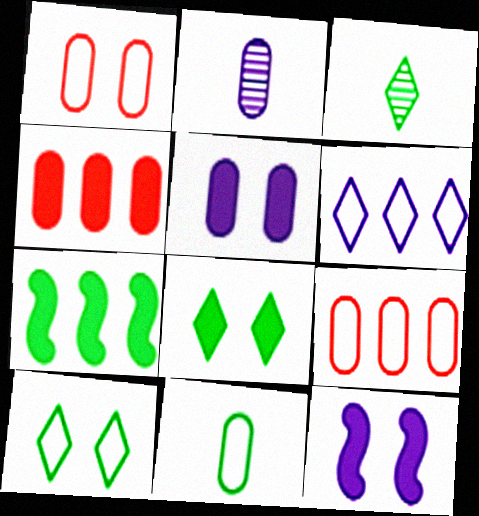[[2, 6, 12], 
[3, 9, 12]]